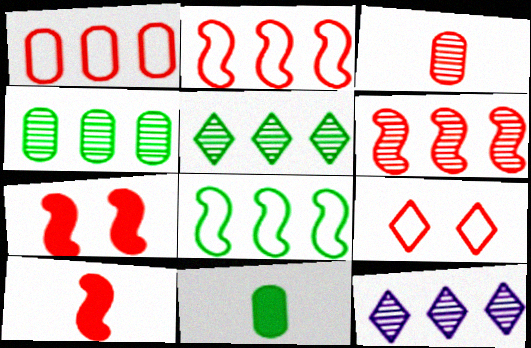[[4, 6, 12]]